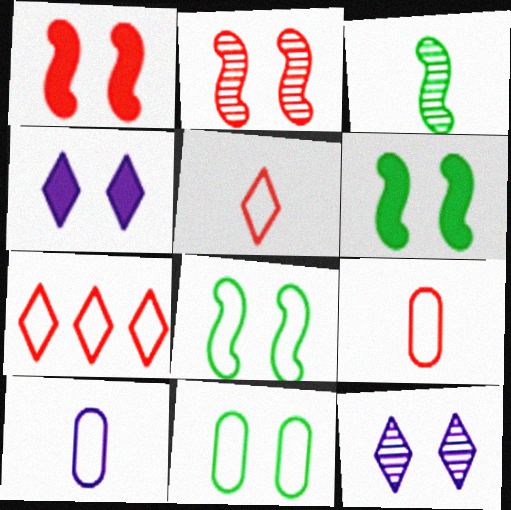[[1, 11, 12], 
[2, 4, 11], 
[7, 8, 10]]